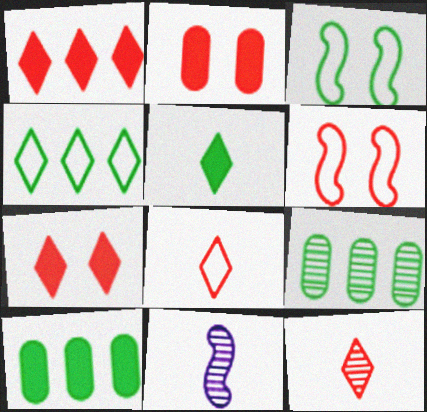[[2, 4, 11], 
[3, 5, 9]]